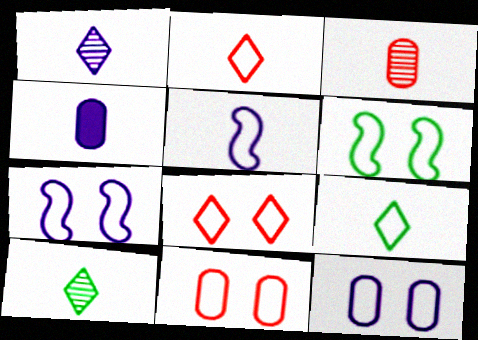[[1, 4, 5], 
[6, 8, 12]]